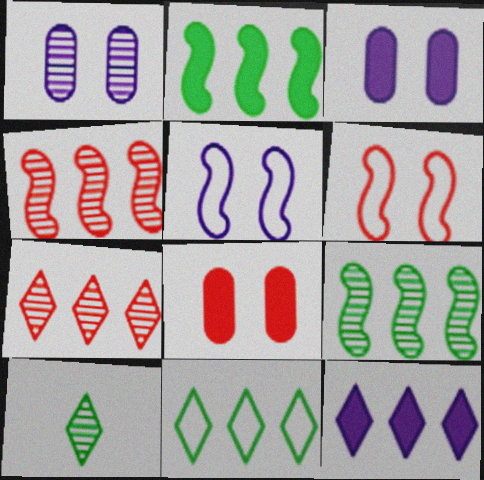[[1, 4, 10], 
[7, 11, 12]]